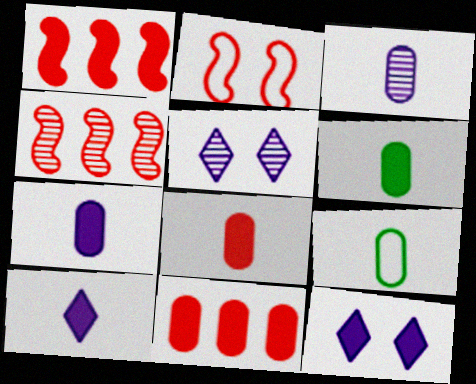[[1, 5, 9], 
[1, 6, 12], 
[3, 8, 9], 
[4, 9, 12], 
[6, 7, 8]]